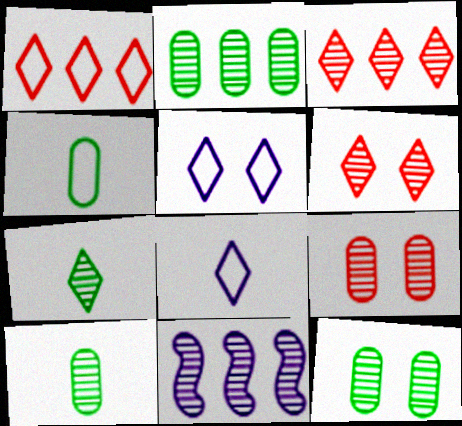[[2, 3, 11], 
[2, 10, 12], 
[6, 10, 11], 
[7, 9, 11]]